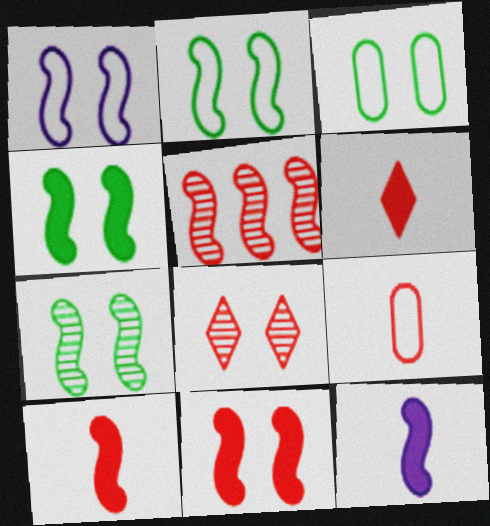[[1, 7, 11], 
[2, 4, 7], 
[2, 5, 12]]